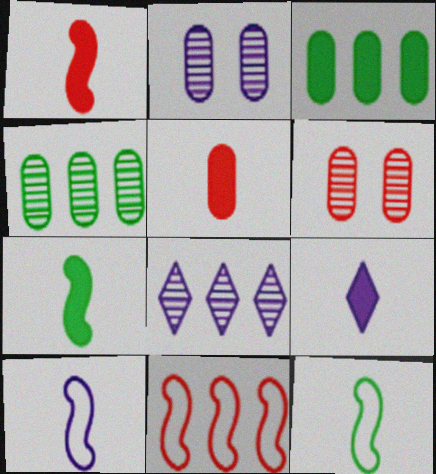[[3, 8, 11], 
[5, 7, 9]]